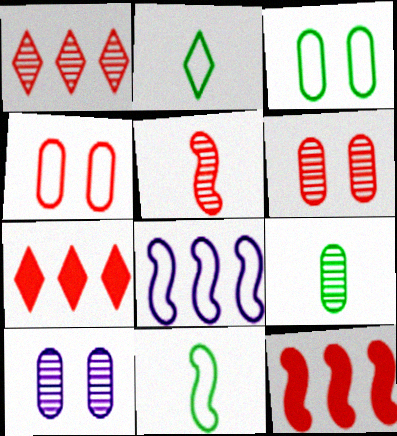[[1, 5, 6], 
[2, 4, 8], 
[2, 10, 12], 
[4, 5, 7], 
[7, 10, 11]]